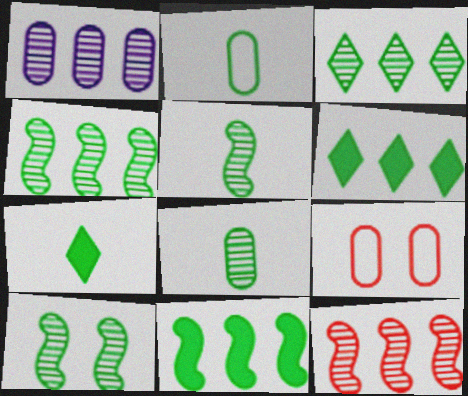[[1, 3, 12], 
[2, 5, 7], 
[2, 6, 10], 
[3, 8, 10], 
[4, 5, 10]]